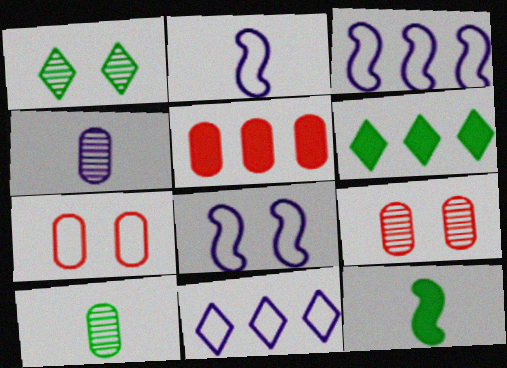[[1, 2, 5], 
[2, 3, 8], 
[2, 6, 9], 
[9, 11, 12]]